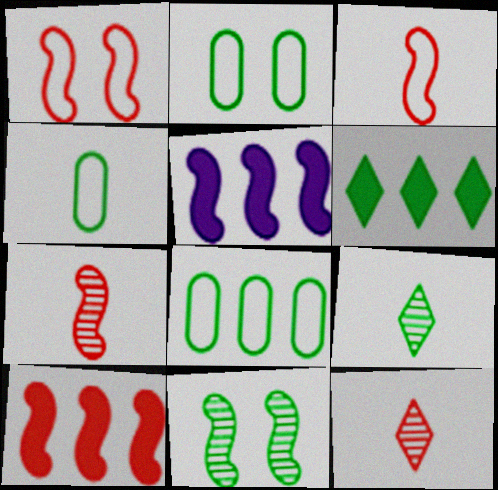[[1, 7, 10], 
[2, 4, 8], 
[2, 5, 12], 
[3, 5, 11], 
[4, 6, 11]]